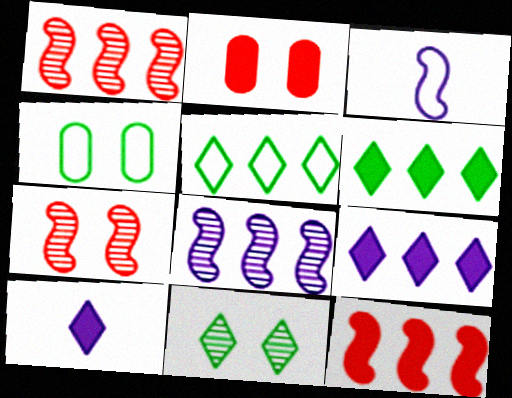[[1, 4, 10]]